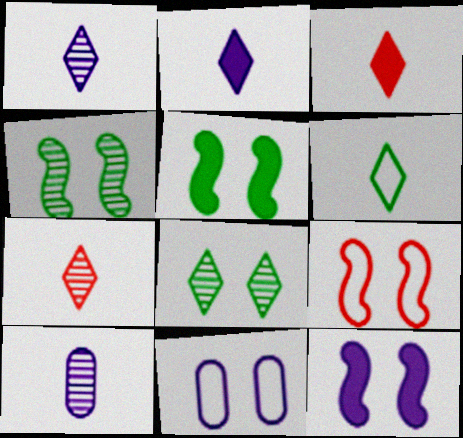[[1, 3, 6], 
[2, 6, 7], 
[4, 9, 12]]